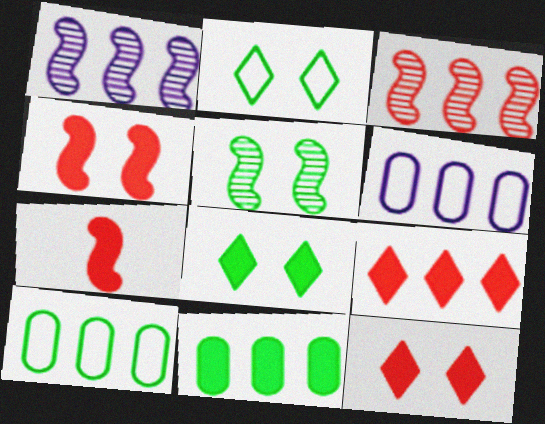[[1, 9, 10]]